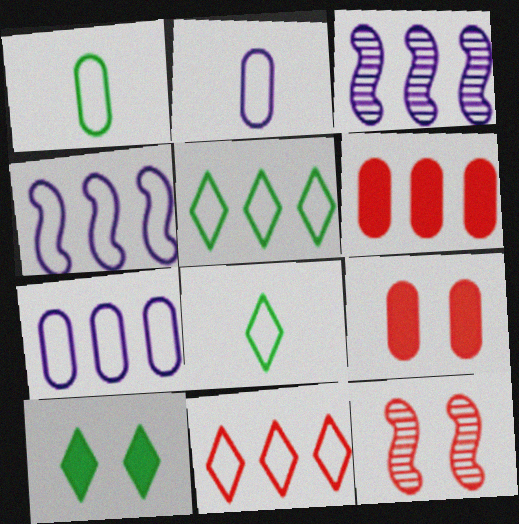[[3, 5, 6], 
[3, 8, 9]]